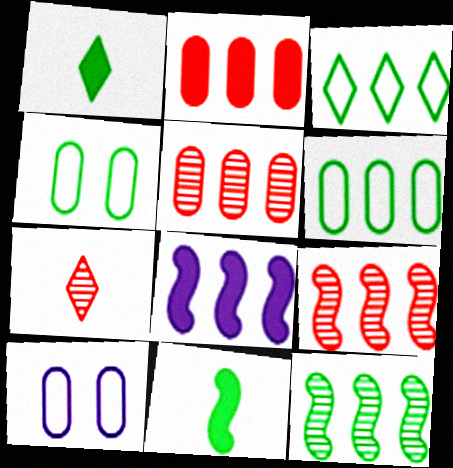[[1, 4, 12], 
[1, 9, 10], 
[3, 5, 8], 
[4, 7, 8]]